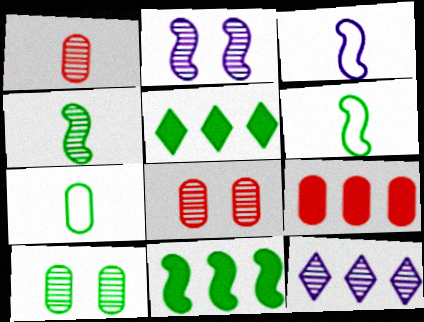[[3, 5, 8], 
[4, 8, 12], 
[5, 6, 10]]